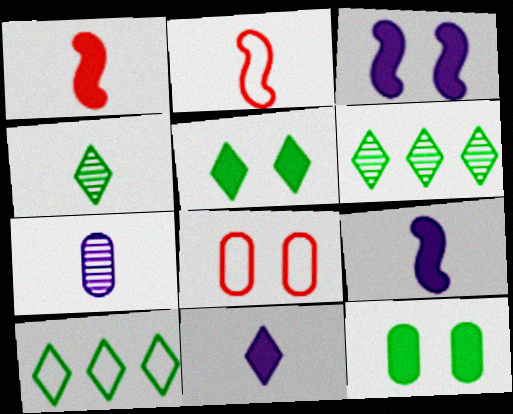[[4, 5, 10], 
[6, 8, 9]]